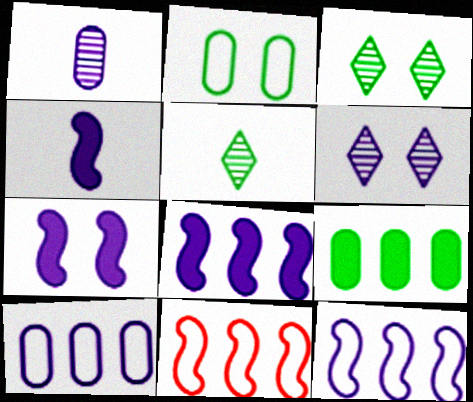[[4, 6, 10], 
[4, 7, 8]]